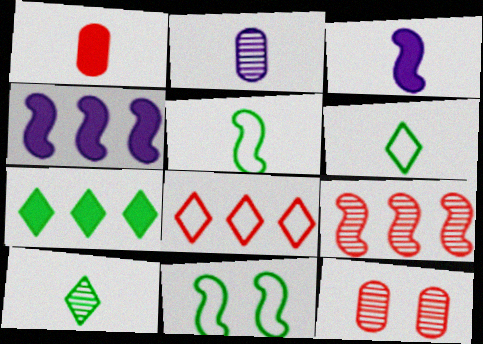[[3, 9, 11], 
[4, 6, 12]]